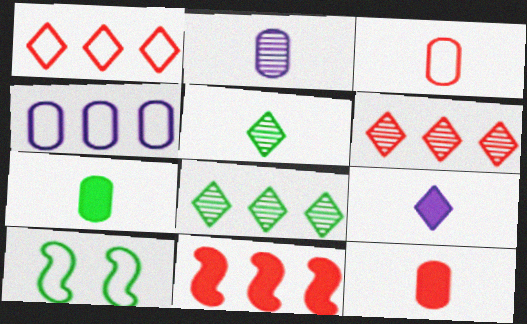[[2, 3, 7], 
[4, 8, 11], 
[7, 8, 10]]